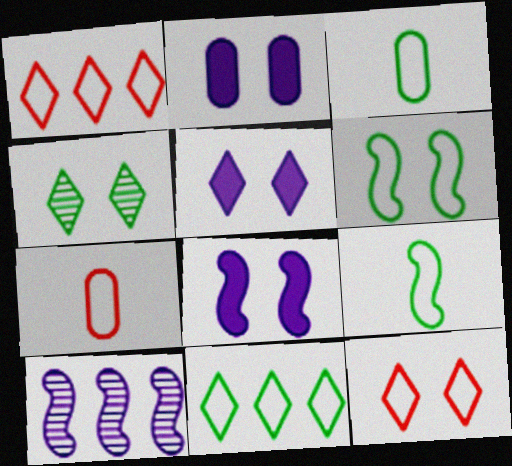[[2, 5, 8], 
[3, 6, 11], 
[4, 5, 12]]